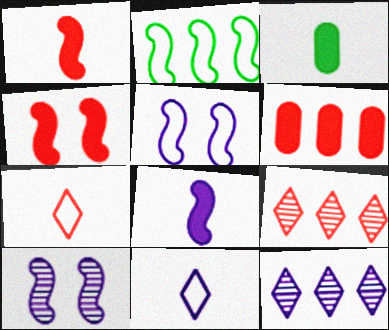[[1, 2, 10], 
[2, 6, 12], 
[3, 5, 9]]